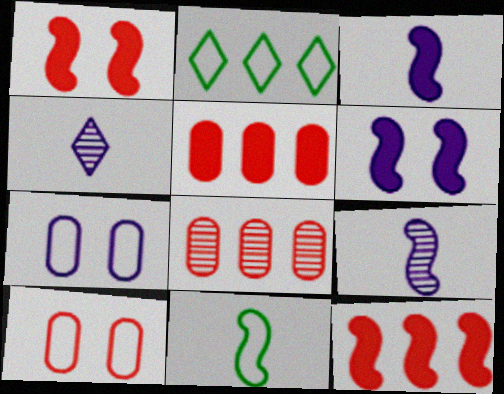[]